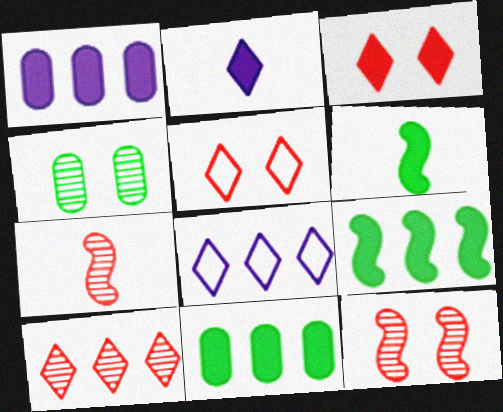[[1, 3, 6]]